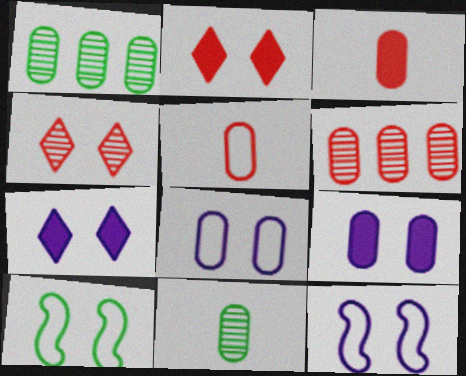[[1, 3, 8], 
[1, 5, 9], 
[4, 9, 10]]